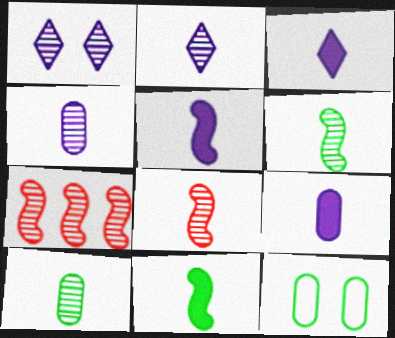[[1, 7, 10], 
[2, 8, 10], 
[3, 5, 9], 
[3, 7, 12]]